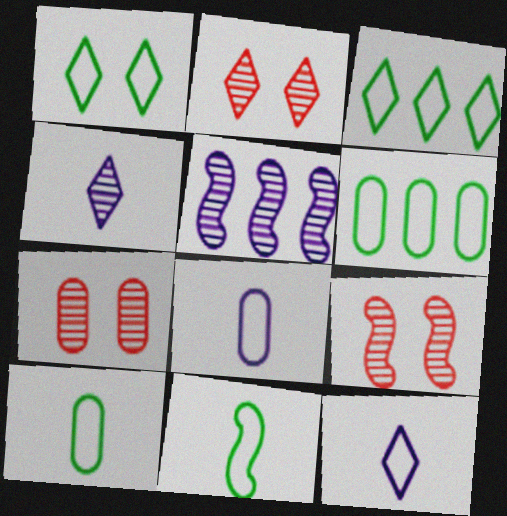[[1, 6, 11], 
[2, 7, 9]]